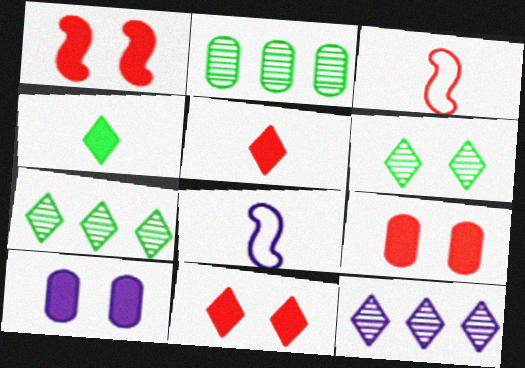[[1, 9, 11], 
[2, 8, 11], 
[3, 7, 10], 
[7, 8, 9], 
[8, 10, 12]]